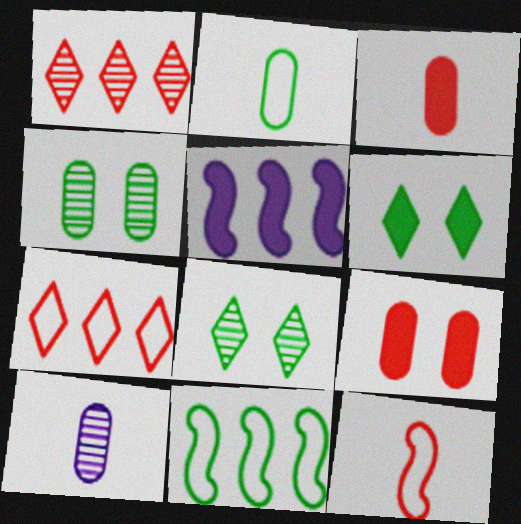[[1, 9, 12], 
[2, 3, 10], 
[3, 5, 6]]